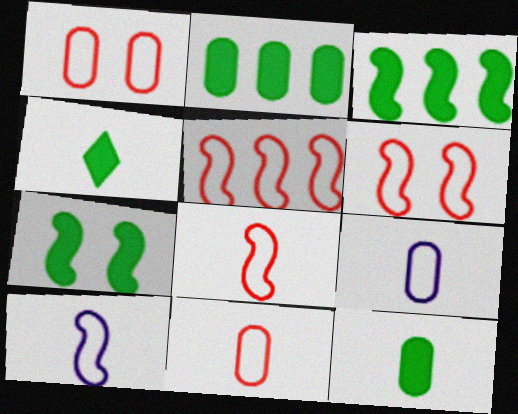[[2, 4, 7], 
[5, 6, 8]]